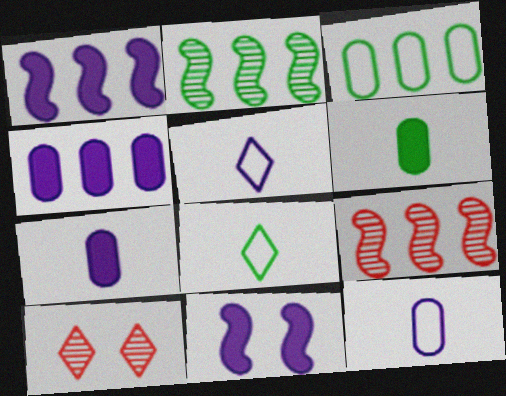[]